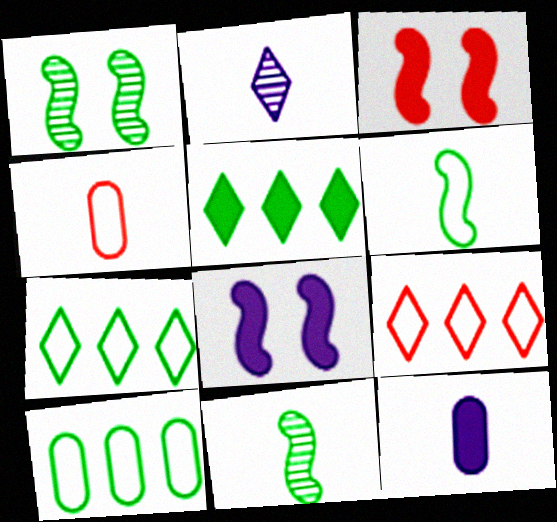[[1, 9, 12], 
[2, 3, 10], 
[3, 5, 12]]